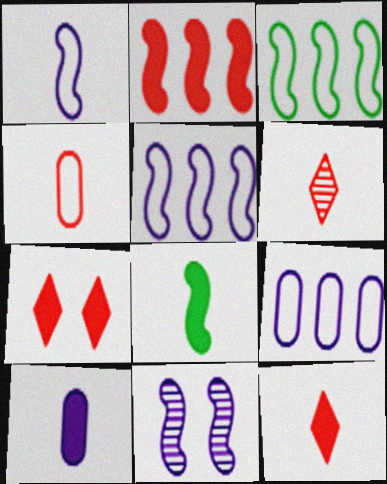[[8, 10, 12]]